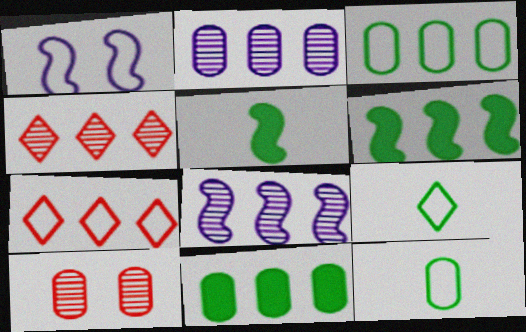[[1, 7, 12], 
[2, 6, 7], 
[7, 8, 11]]